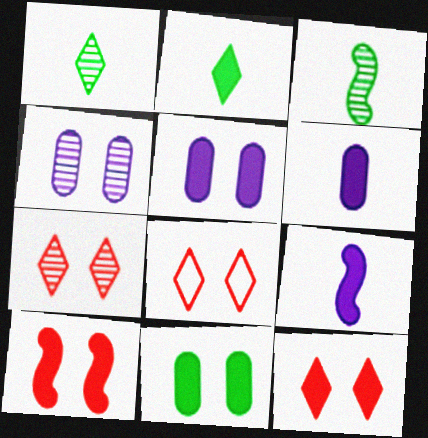[[7, 8, 12]]